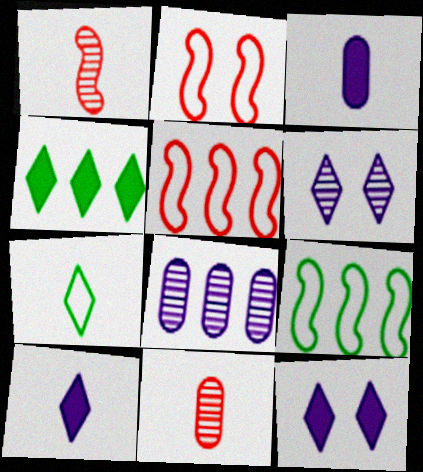[[1, 3, 7], 
[4, 5, 8], 
[9, 11, 12]]